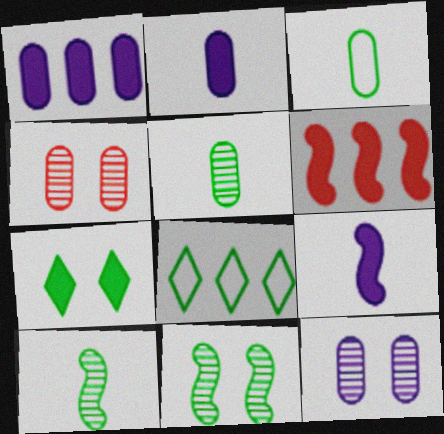[[1, 3, 4], 
[2, 6, 7], 
[4, 8, 9]]